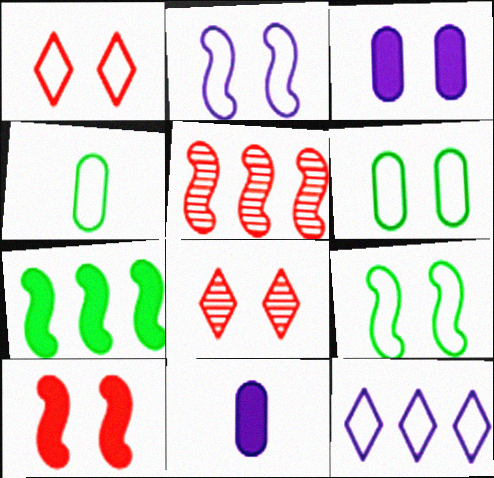[[1, 2, 6], 
[3, 8, 9]]